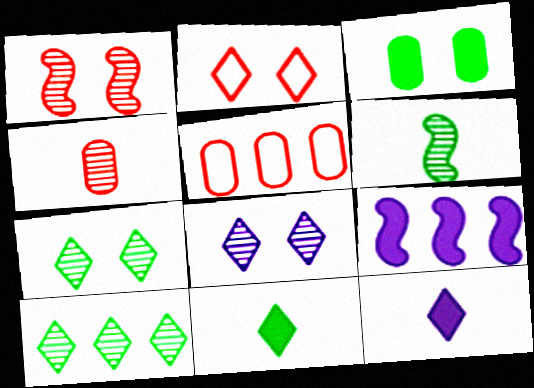[[2, 10, 12], 
[5, 9, 10]]